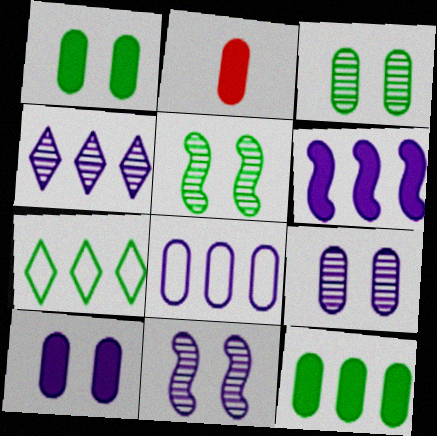[[2, 3, 8], 
[2, 7, 11], 
[2, 10, 12], 
[4, 6, 8]]